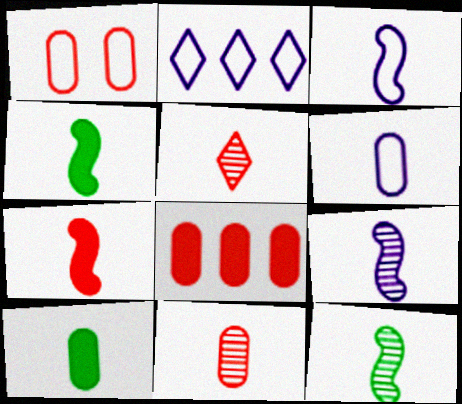[[1, 8, 11], 
[3, 5, 10], 
[3, 7, 12], 
[4, 5, 6], 
[6, 10, 11]]